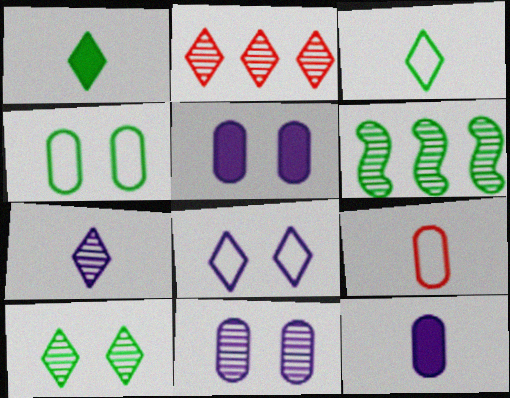[[1, 2, 8], 
[1, 4, 6], 
[2, 7, 10]]